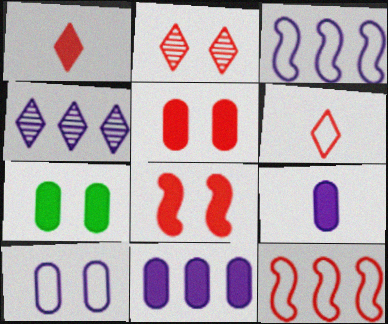[[3, 4, 11]]